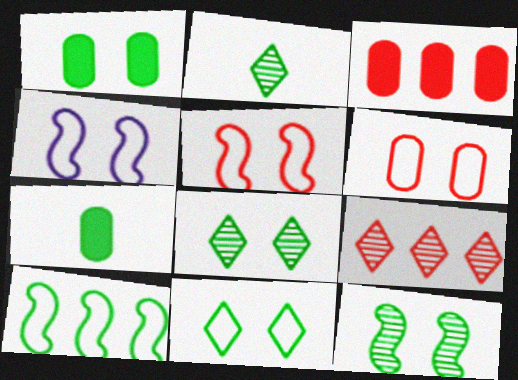[[1, 2, 10], 
[1, 11, 12], 
[2, 3, 4], 
[4, 6, 11], 
[4, 7, 9], 
[7, 8, 10]]